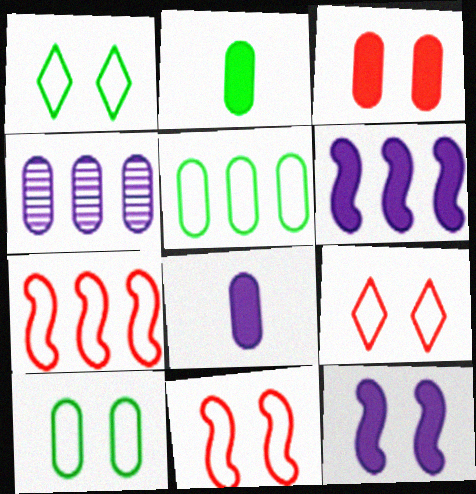[]